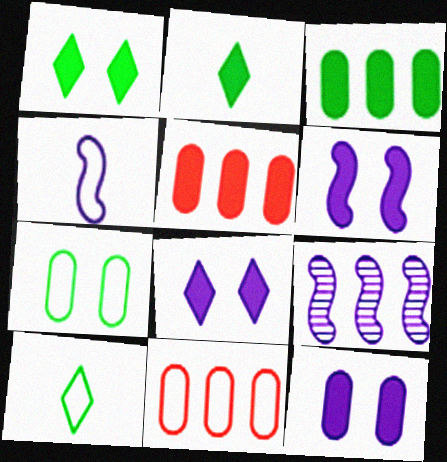[[2, 5, 6], 
[4, 6, 9], 
[6, 8, 12]]